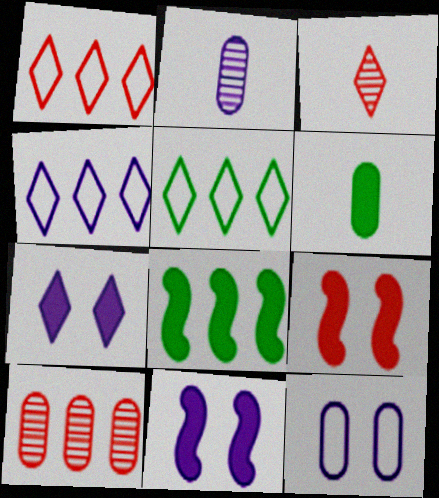[[1, 4, 5], 
[2, 4, 11], 
[2, 5, 9], 
[3, 5, 7], 
[3, 8, 12], 
[4, 8, 10], 
[6, 10, 12]]